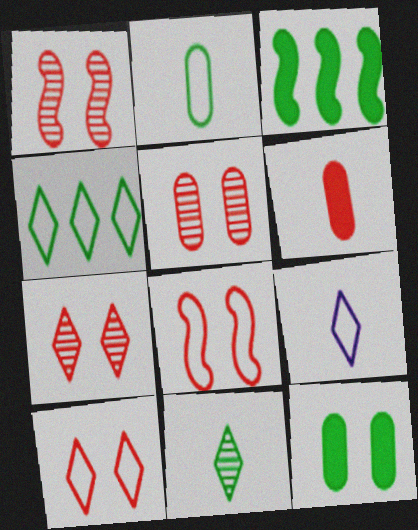[[1, 5, 7], 
[3, 5, 9], 
[4, 9, 10]]